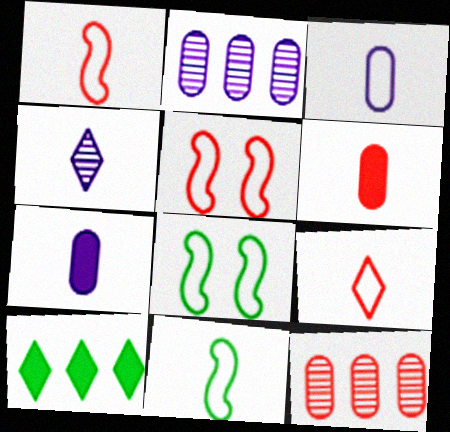[[3, 9, 11], 
[4, 6, 11]]